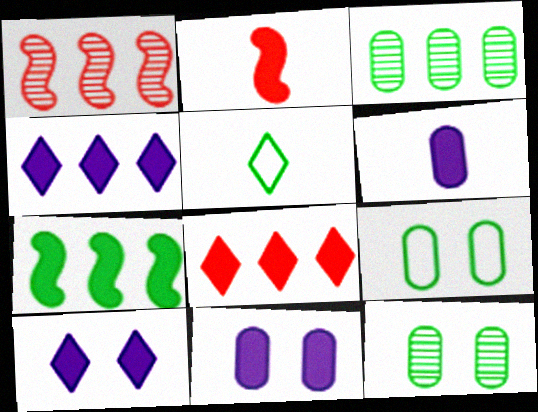[[1, 5, 11], 
[5, 7, 12]]